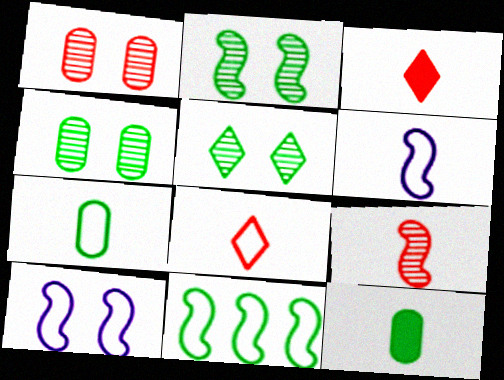[[2, 4, 5], 
[5, 11, 12], 
[6, 7, 8]]